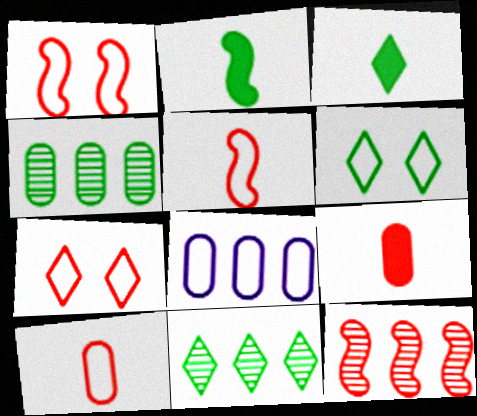[[2, 4, 6], 
[3, 6, 11], 
[5, 6, 8], 
[7, 9, 12]]